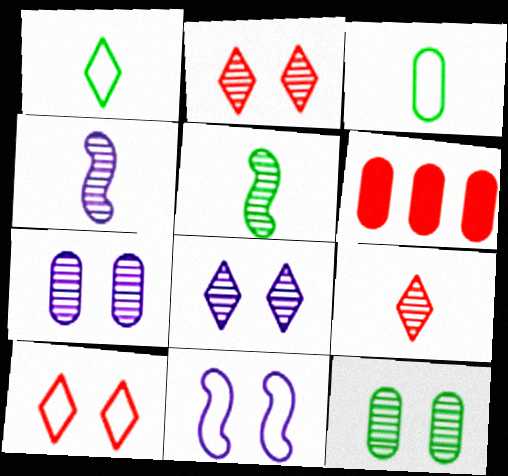[[3, 6, 7]]